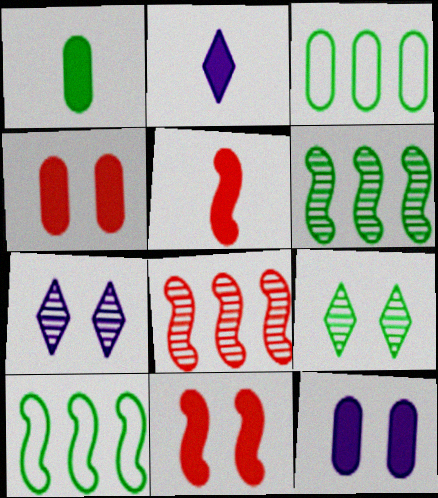[[1, 2, 5], 
[1, 9, 10], 
[3, 5, 7]]